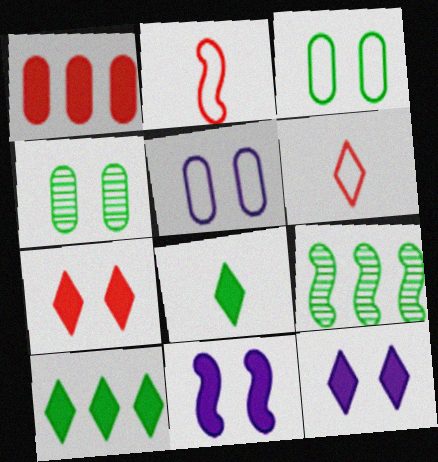[[1, 8, 11], 
[2, 9, 11], 
[3, 8, 9]]